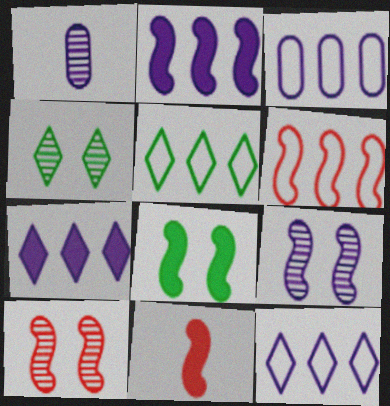[[2, 8, 11], 
[3, 4, 11], 
[3, 5, 6], 
[6, 10, 11]]